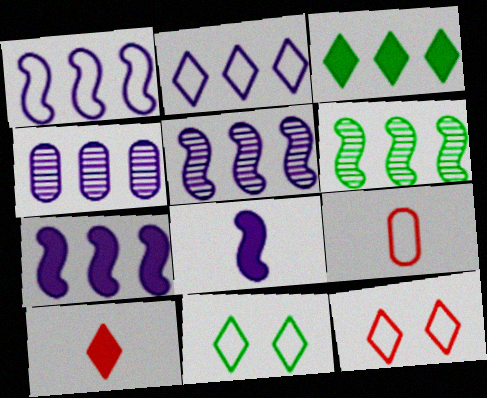[[1, 5, 7], 
[1, 9, 11], 
[2, 4, 7]]